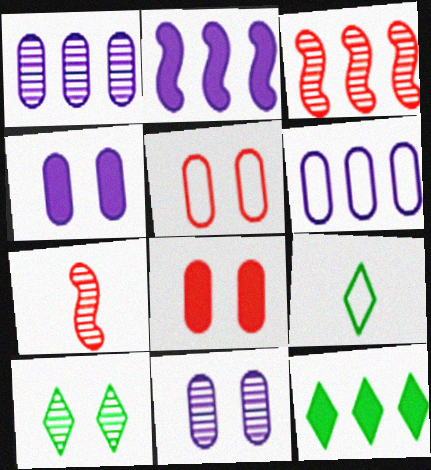[[1, 7, 10], 
[3, 4, 9], 
[3, 6, 12], 
[9, 10, 12]]